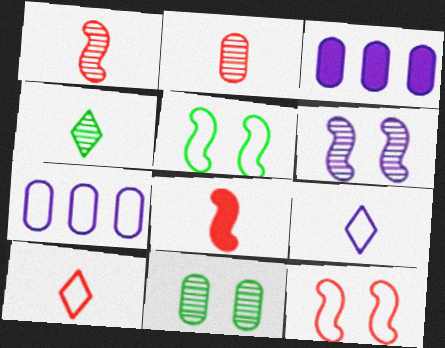[[2, 8, 10], 
[3, 4, 12], 
[3, 6, 9], 
[5, 7, 10]]